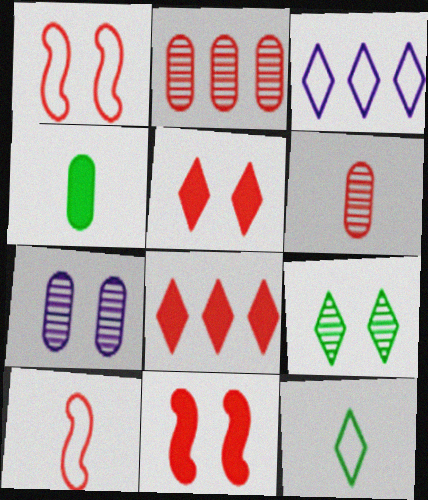[[1, 6, 8], 
[2, 5, 10]]